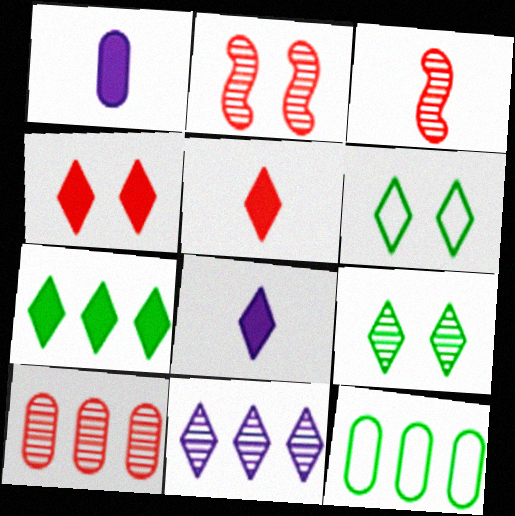[[2, 8, 12], 
[4, 7, 8], 
[5, 6, 11]]